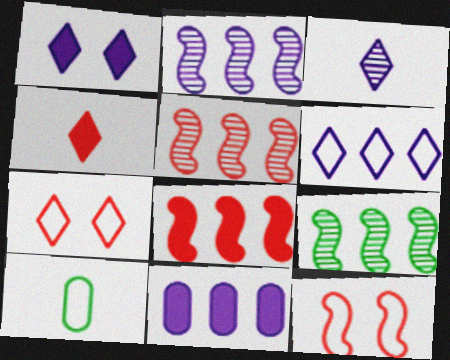[[1, 3, 6], 
[1, 5, 10], 
[2, 5, 9], 
[2, 6, 11], 
[6, 10, 12]]